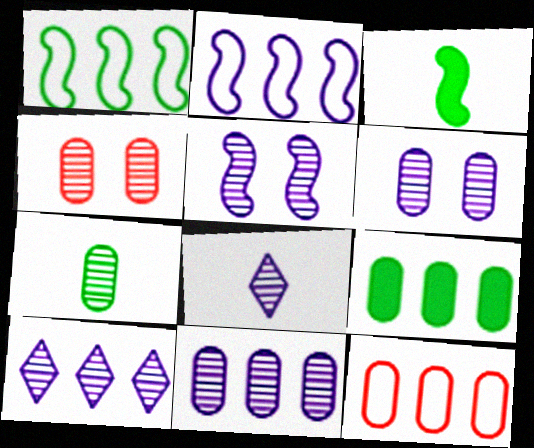[[4, 7, 11], 
[5, 8, 11], 
[9, 11, 12]]